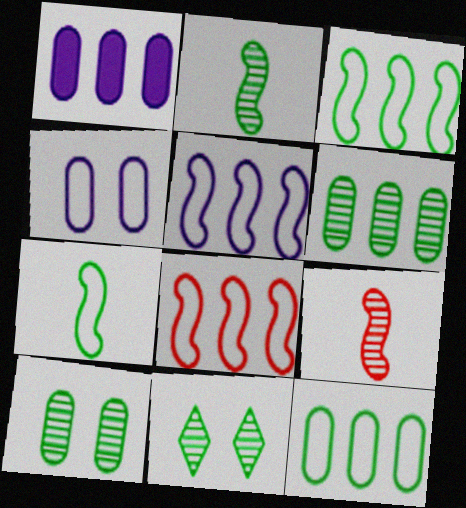[[2, 6, 11], 
[3, 5, 8]]